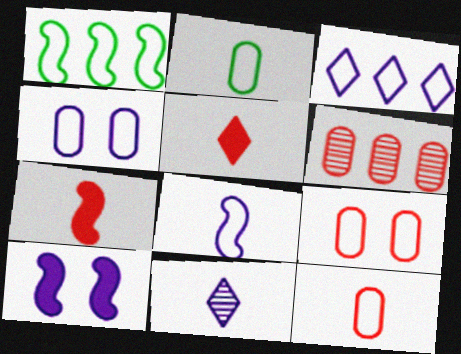[[2, 7, 11], 
[3, 4, 8]]